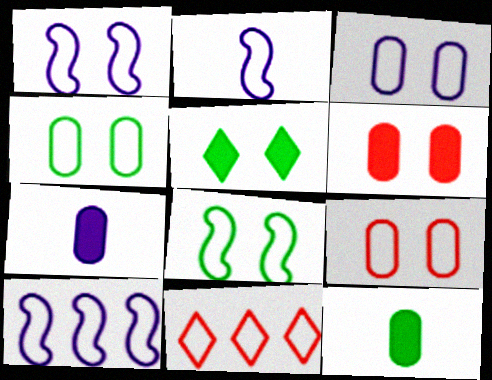[[1, 2, 10], 
[2, 4, 11], 
[3, 4, 9]]